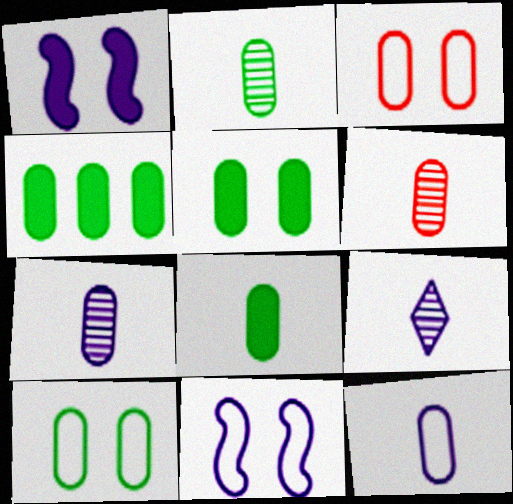[[2, 4, 10], 
[2, 6, 7], 
[3, 4, 7], 
[4, 5, 8], 
[6, 8, 12]]